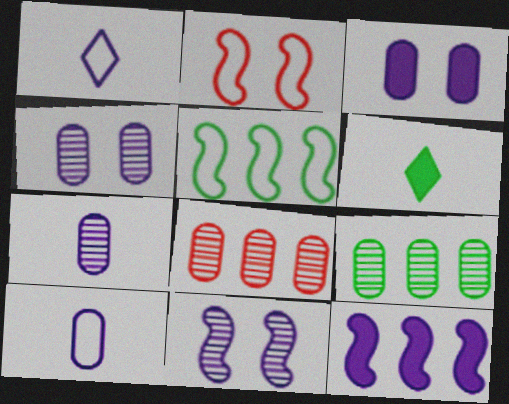[[1, 4, 12]]